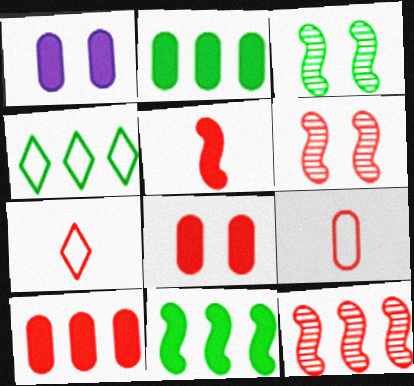[[6, 7, 10], 
[7, 8, 12]]